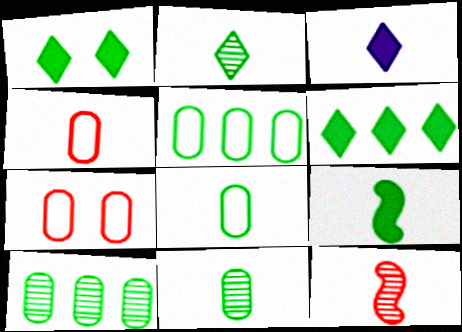[[2, 8, 9], 
[3, 8, 12]]